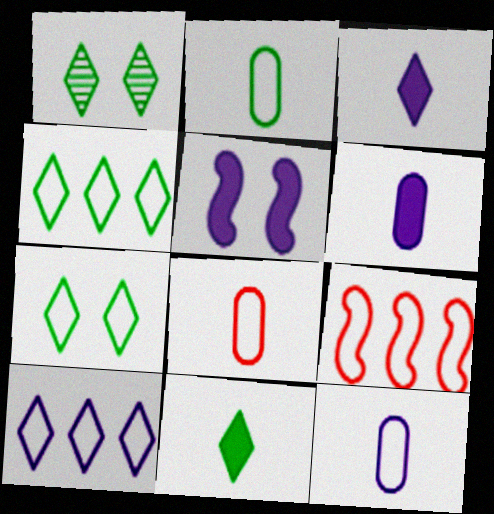[[1, 4, 11], 
[1, 6, 9], 
[2, 8, 12], 
[7, 9, 12]]